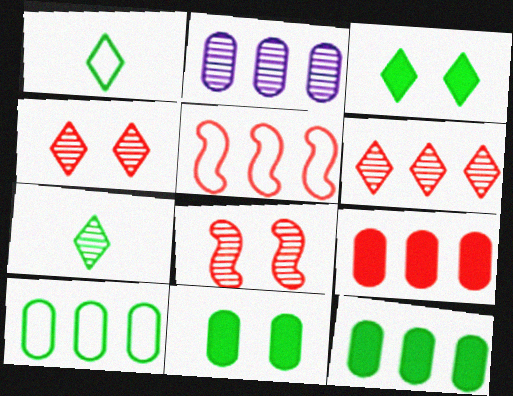[[2, 7, 8], 
[2, 9, 10], 
[5, 6, 9]]